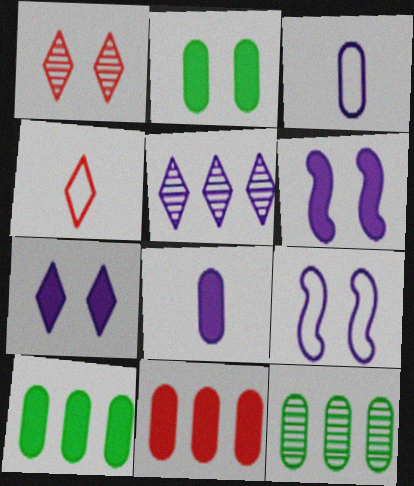[[1, 2, 9], 
[2, 8, 11], 
[3, 5, 6], 
[4, 6, 12], 
[5, 8, 9]]